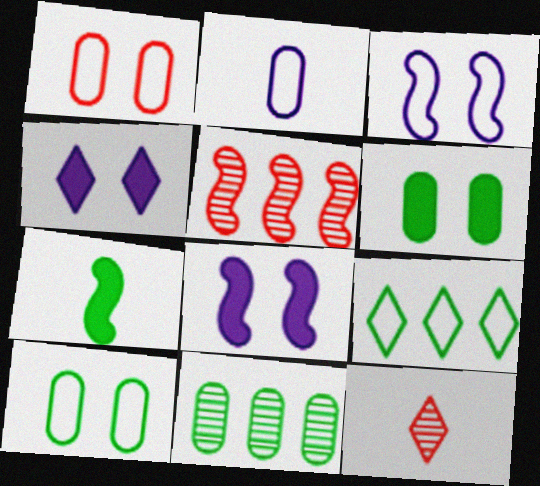[[2, 7, 12], 
[3, 5, 7], 
[4, 9, 12]]